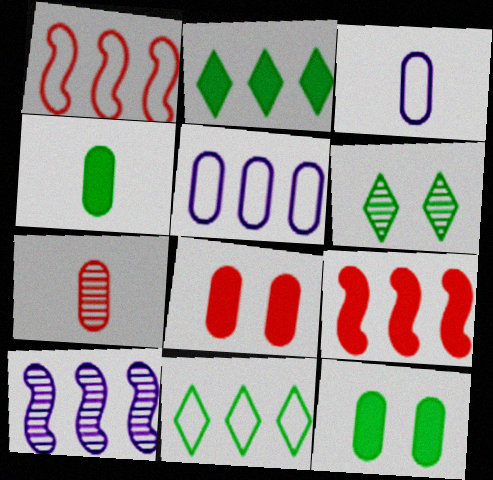[[1, 5, 11], 
[3, 4, 7], 
[3, 6, 9], 
[5, 7, 12], 
[6, 7, 10]]